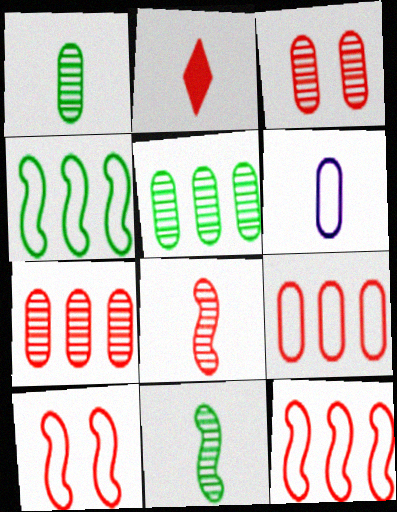[[2, 3, 12], 
[2, 6, 11], 
[2, 7, 10]]